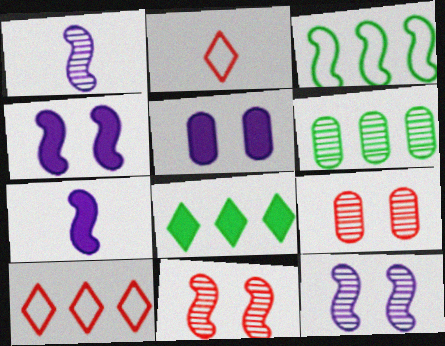[[2, 4, 6], 
[3, 6, 8], 
[3, 7, 11]]